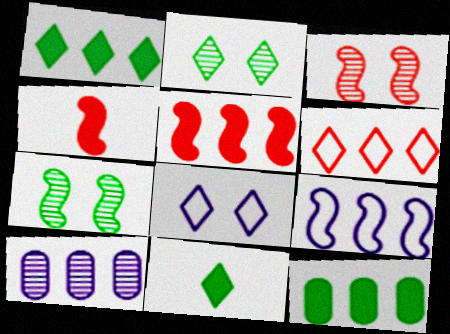[[4, 7, 9]]